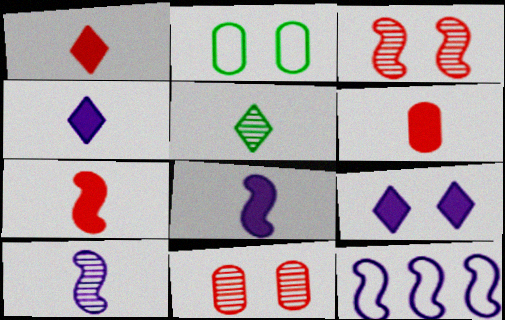[[1, 6, 7], 
[2, 3, 9]]